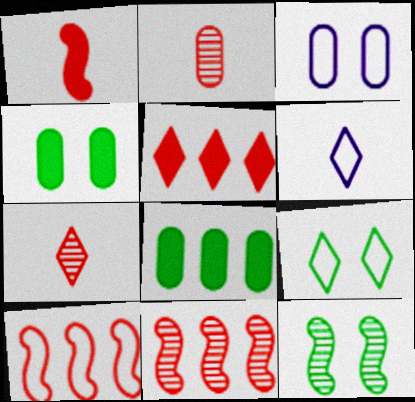[[2, 3, 8], 
[4, 6, 11], 
[4, 9, 12]]